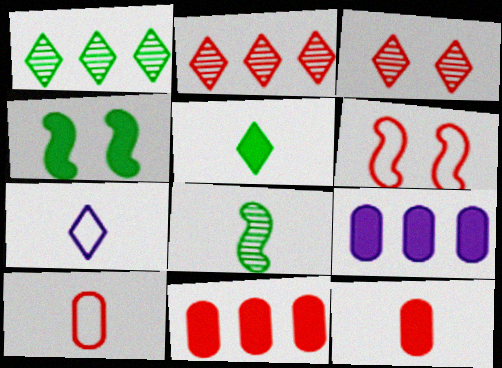[[2, 6, 12], 
[7, 8, 12]]